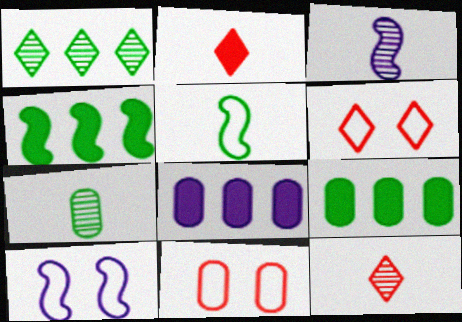[[3, 6, 9], 
[3, 7, 12], 
[7, 8, 11], 
[9, 10, 12]]